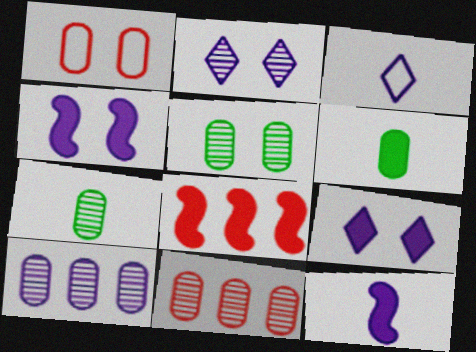[[1, 6, 10], 
[3, 4, 10], 
[3, 5, 8], 
[6, 8, 9]]